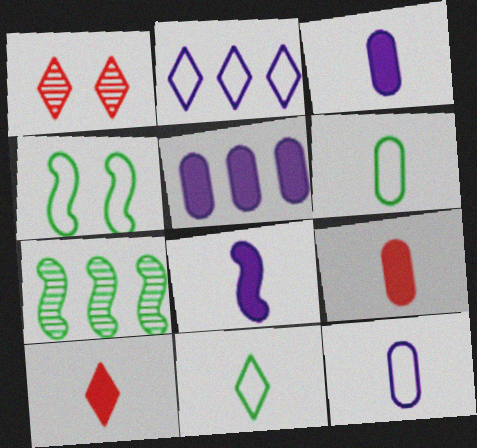[]